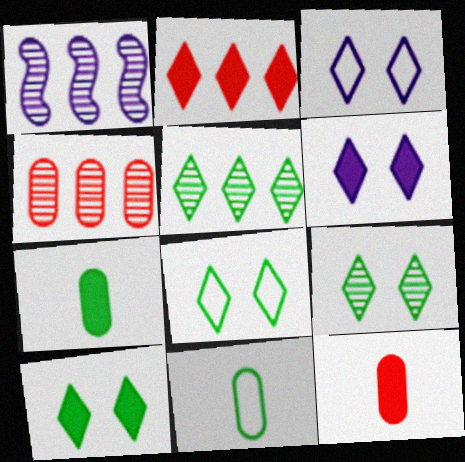[[1, 4, 5], 
[1, 8, 12], 
[8, 9, 10]]